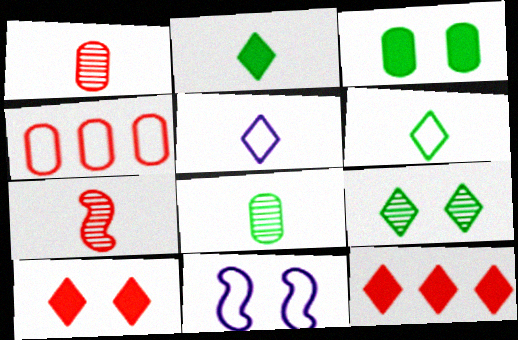[[4, 6, 11], 
[4, 7, 10], 
[5, 9, 12], 
[8, 11, 12]]